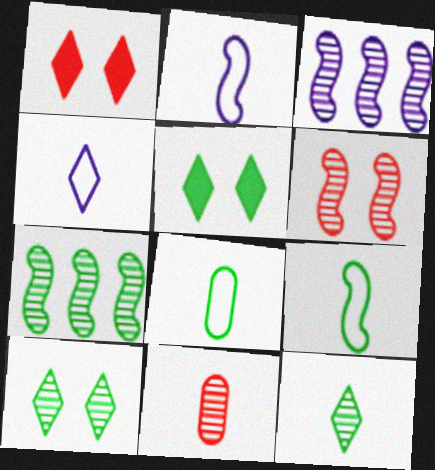[[1, 3, 8], 
[3, 10, 11], 
[5, 7, 8]]